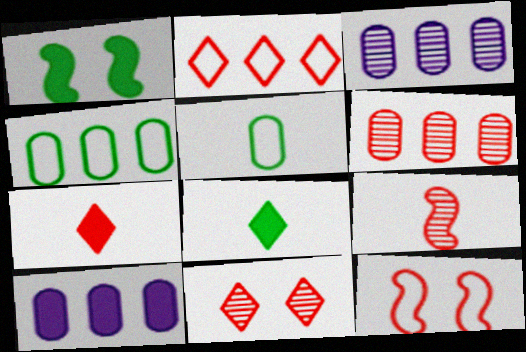[[1, 7, 10], 
[2, 7, 11], 
[3, 8, 12], 
[4, 6, 10], 
[6, 7, 12], 
[6, 9, 11]]